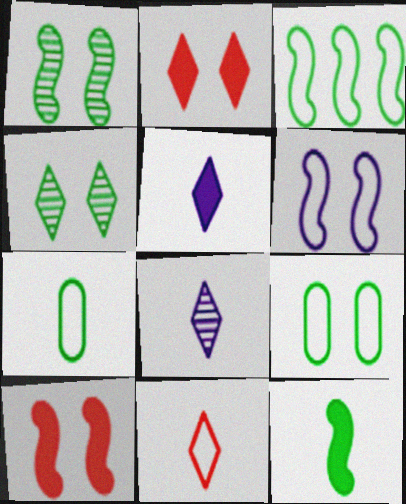[[1, 3, 12], 
[1, 6, 10]]